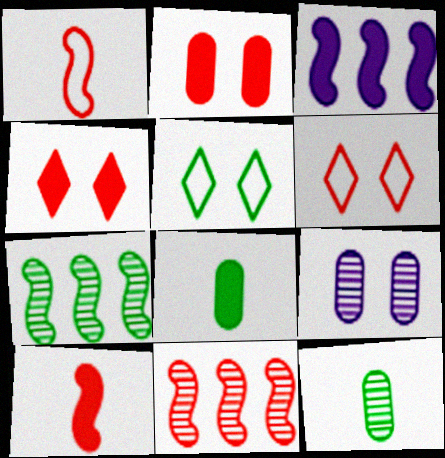[[3, 4, 8], 
[3, 6, 12], 
[5, 7, 8]]